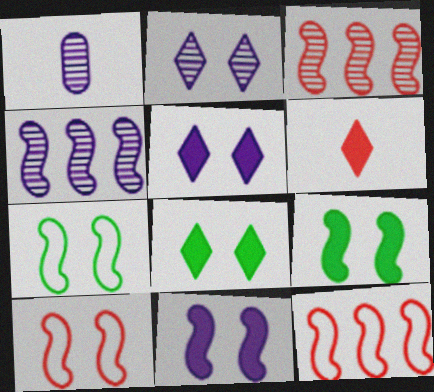[[1, 2, 4], 
[1, 8, 12]]